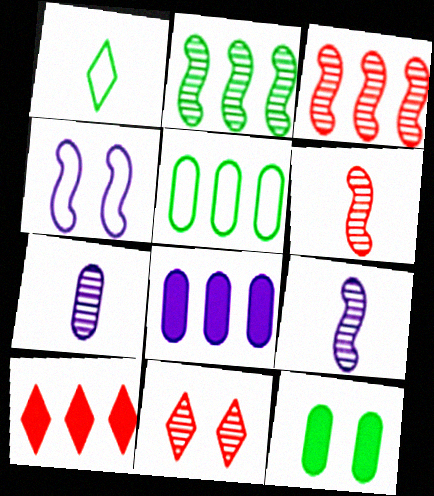[[1, 2, 12], 
[2, 7, 11], 
[4, 11, 12]]